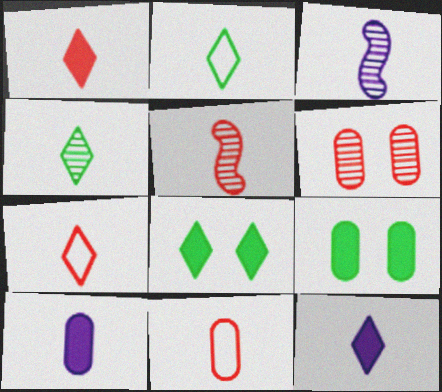[[1, 5, 11], 
[2, 5, 10], 
[4, 7, 12]]